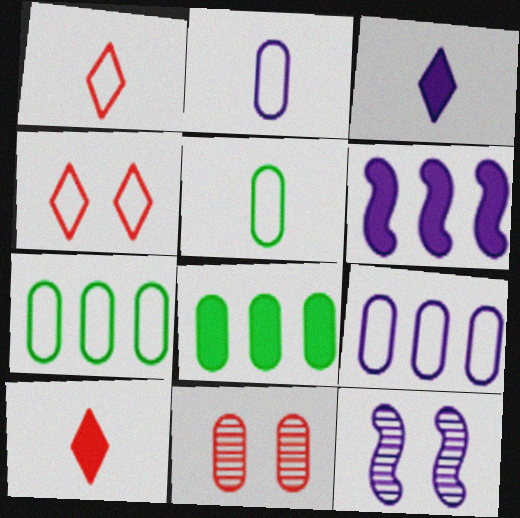[[1, 8, 12], 
[2, 8, 11], 
[3, 9, 12], 
[7, 10, 12]]